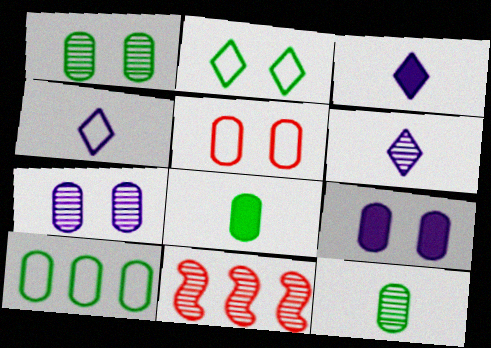[[1, 5, 9], 
[1, 6, 11], 
[1, 8, 10], 
[3, 4, 6]]